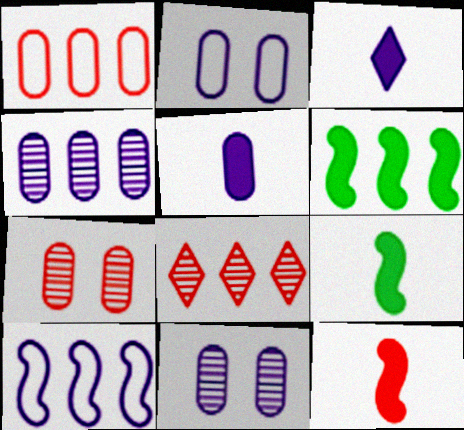[[2, 4, 5], 
[2, 8, 9], 
[3, 10, 11]]